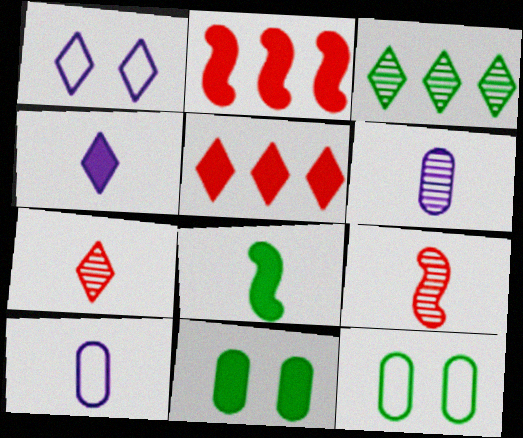[[2, 4, 11], 
[3, 8, 12], 
[7, 8, 10]]